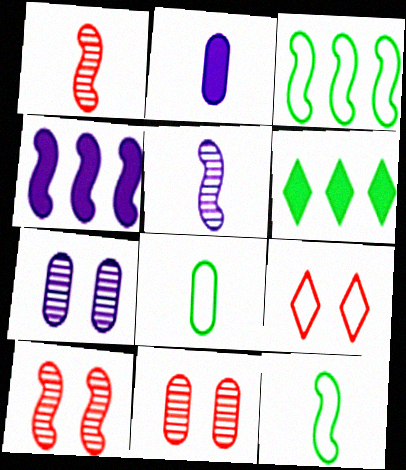[[4, 10, 12]]